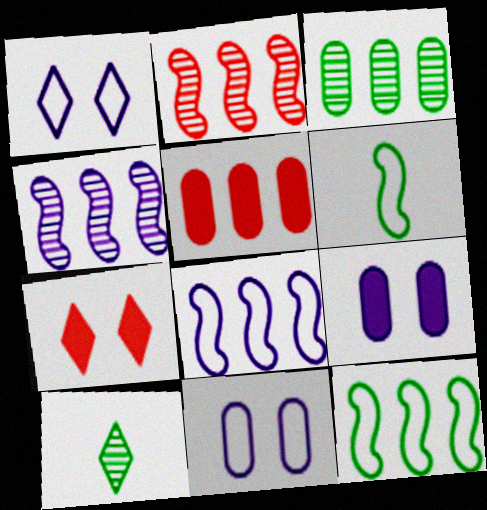[]